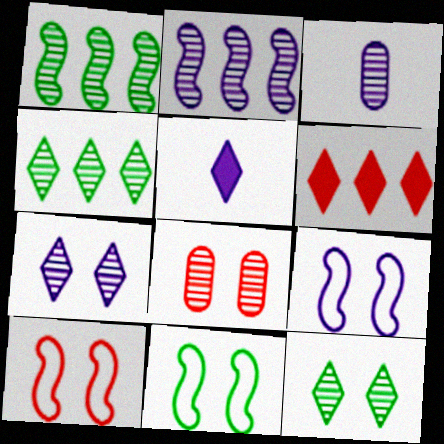[[2, 3, 7], 
[3, 6, 11], 
[9, 10, 11]]